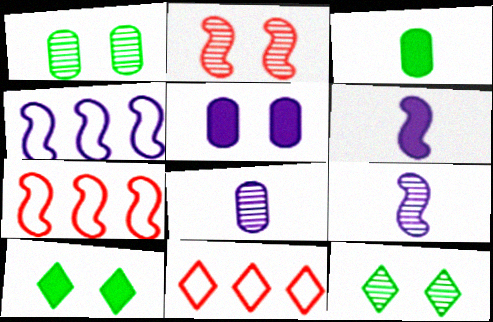[[1, 6, 11], 
[7, 8, 10]]